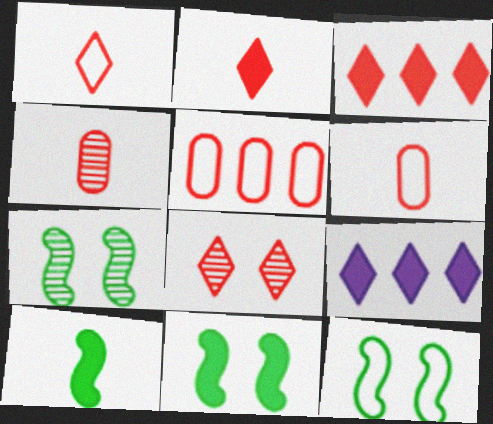[[1, 3, 8], 
[4, 9, 12], 
[6, 7, 9], 
[7, 11, 12]]